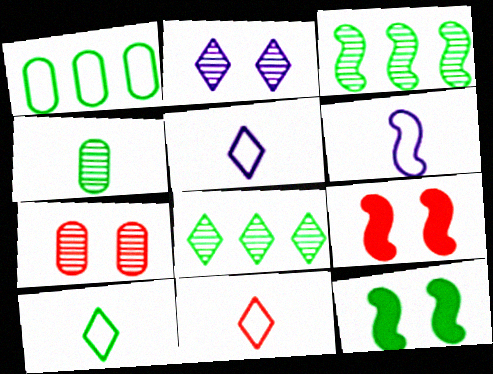[[3, 6, 9], 
[5, 10, 11]]